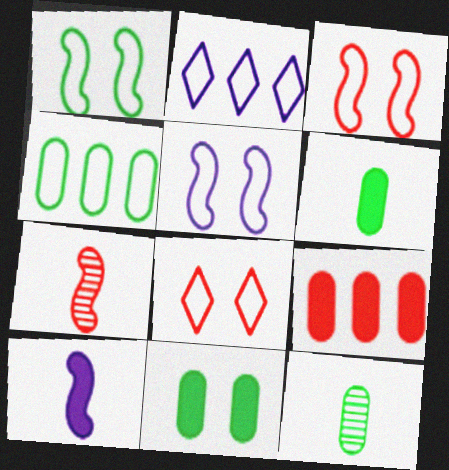[[1, 3, 5], 
[2, 7, 11], 
[4, 11, 12], 
[7, 8, 9]]